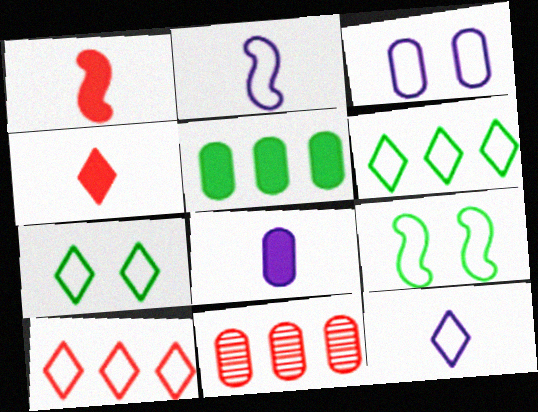[[7, 10, 12]]